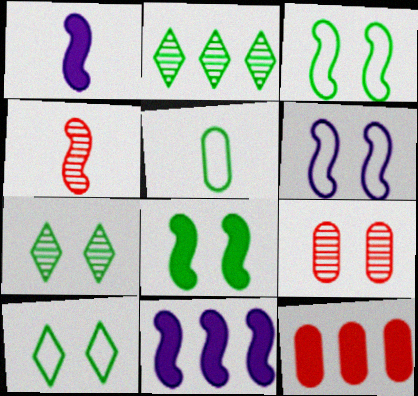[[2, 5, 8], 
[3, 4, 11]]